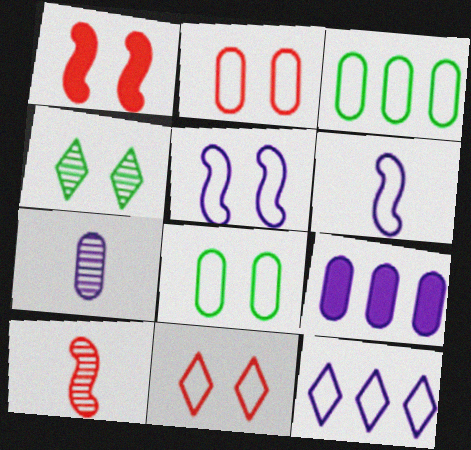[[3, 6, 11], 
[5, 8, 11]]